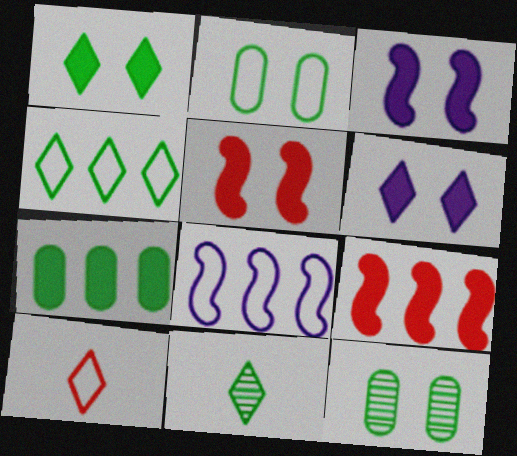[[1, 4, 11], 
[2, 8, 10]]